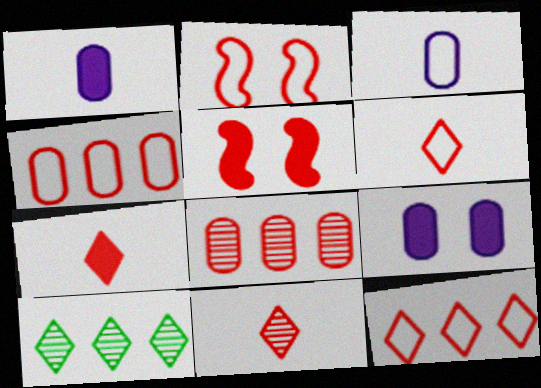[[1, 2, 10], 
[2, 4, 6], 
[2, 7, 8], 
[3, 5, 10], 
[4, 5, 11], 
[5, 6, 8], 
[6, 7, 11]]